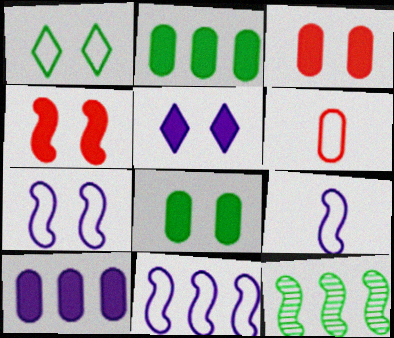[[1, 6, 11], 
[4, 5, 8], 
[4, 9, 12], 
[5, 6, 12], 
[7, 9, 11]]